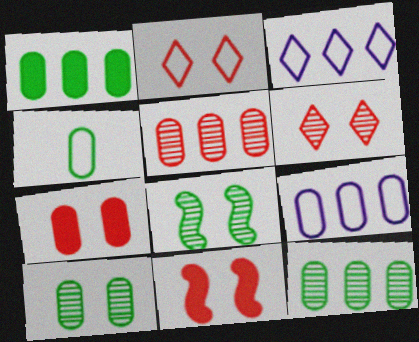[[1, 4, 10], 
[1, 5, 9]]